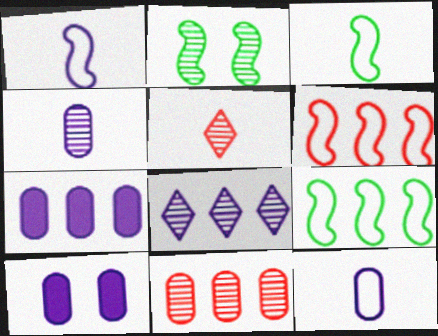[[1, 8, 10], 
[5, 9, 10]]